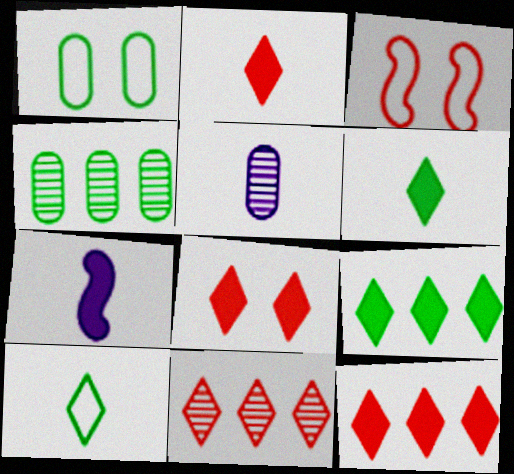[[1, 7, 11], 
[2, 8, 12], 
[3, 5, 9]]